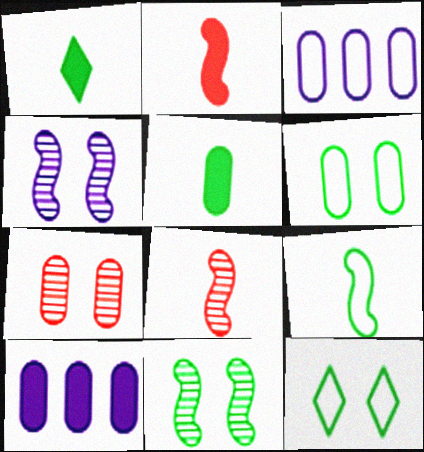[[3, 5, 7], 
[8, 10, 12]]